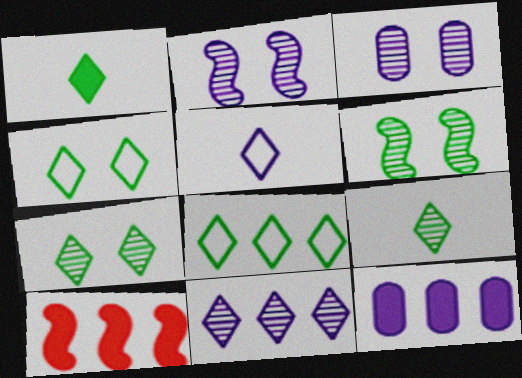[[1, 7, 8], 
[2, 5, 12]]